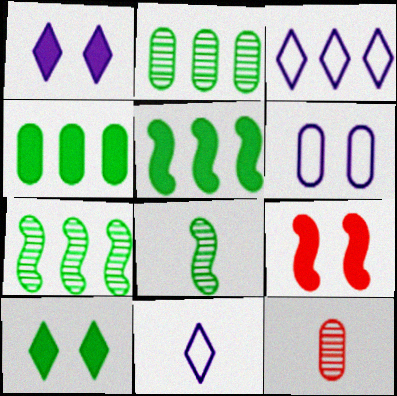[[2, 9, 11], 
[4, 6, 12]]